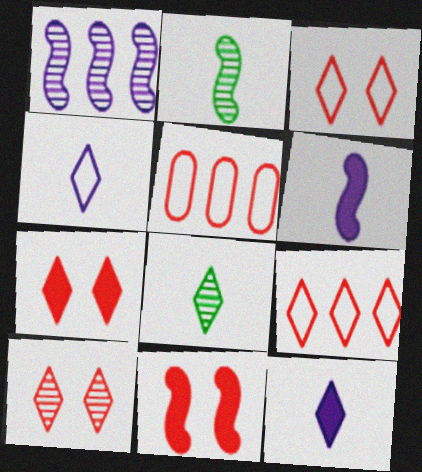[[3, 7, 10]]